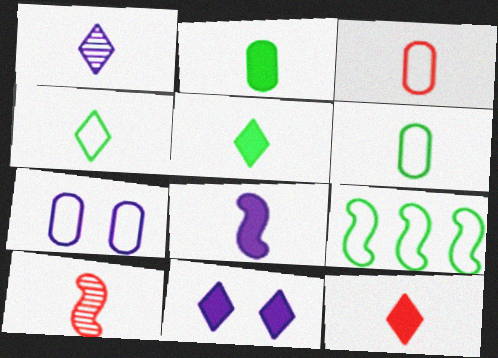[[1, 4, 12], 
[2, 8, 12], 
[3, 10, 12]]